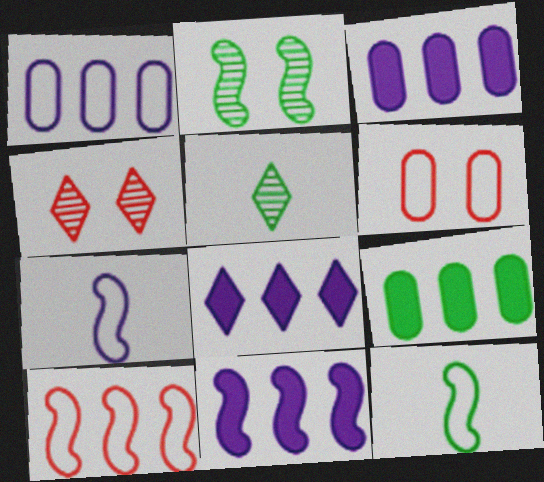[[3, 4, 12], 
[3, 8, 11], 
[4, 7, 9], 
[5, 6, 11]]